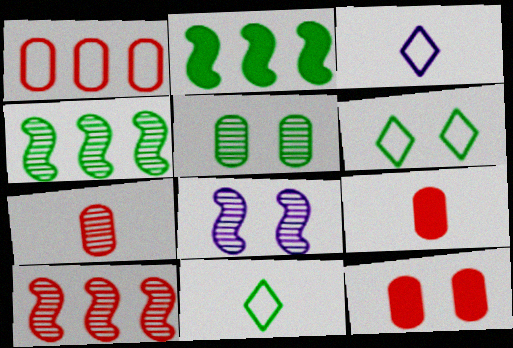[[1, 7, 12], 
[2, 5, 11], 
[3, 4, 12], 
[6, 8, 12]]